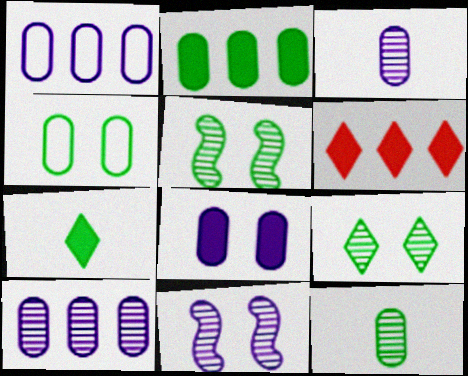[[1, 3, 8], 
[2, 4, 12]]